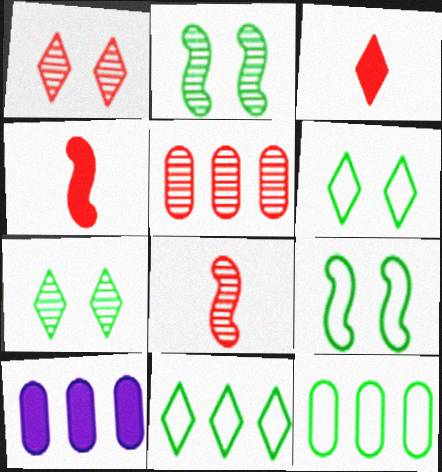[[1, 5, 8], 
[5, 10, 12], 
[6, 8, 10]]